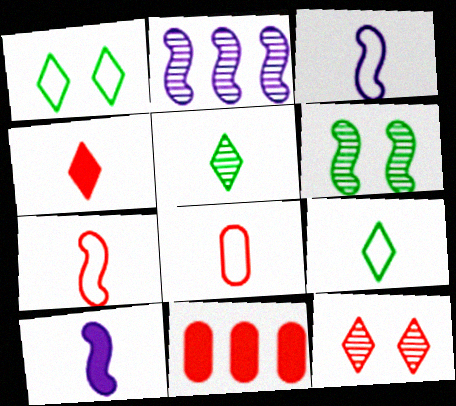[[3, 8, 9], 
[5, 8, 10], 
[7, 11, 12]]